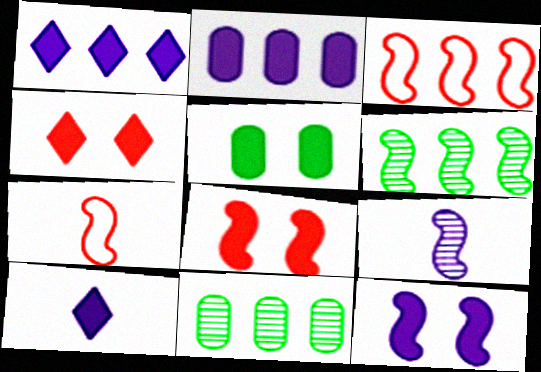[[1, 3, 11], 
[2, 10, 12], 
[4, 5, 12], 
[6, 7, 12]]